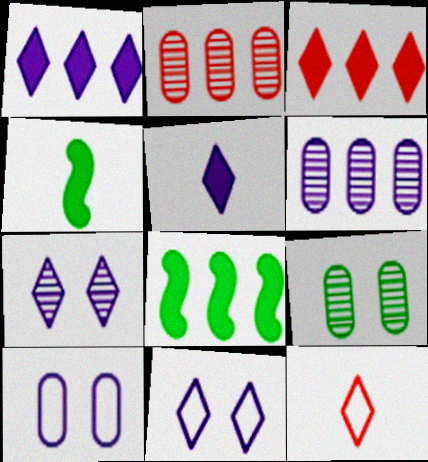[[2, 4, 11]]